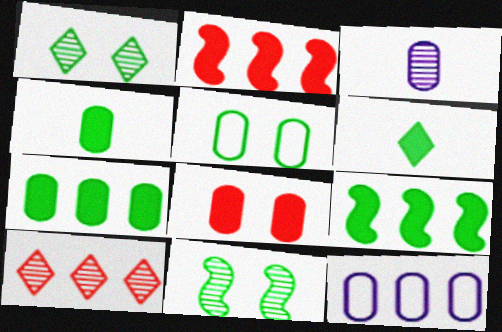[[3, 10, 11], 
[9, 10, 12]]